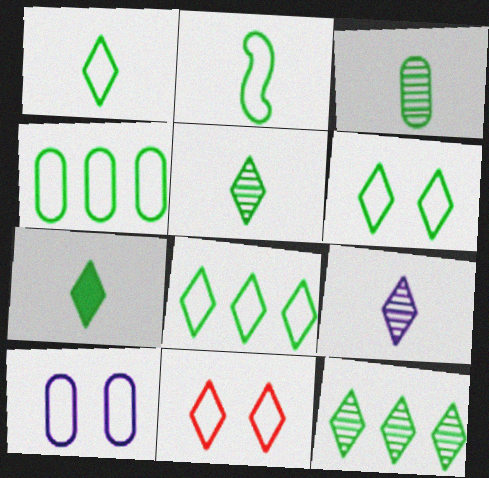[[1, 5, 7], 
[1, 6, 8], 
[2, 3, 7], 
[2, 4, 6], 
[6, 7, 12]]